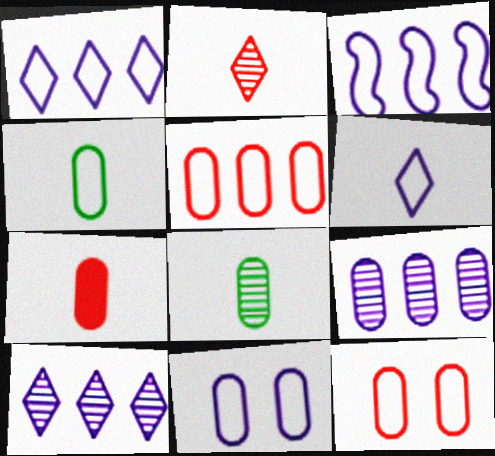[[3, 6, 11], 
[4, 5, 11]]